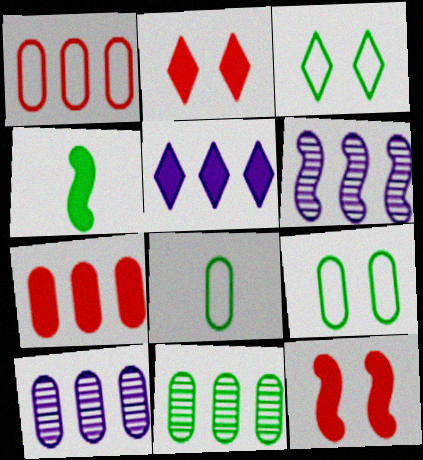[[2, 6, 8], 
[3, 4, 11]]